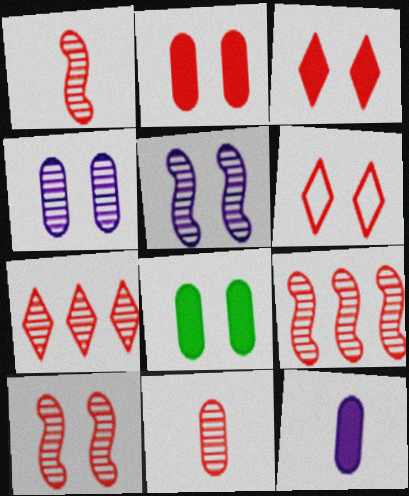[[1, 9, 10], 
[2, 6, 10], 
[5, 6, 8], 
[7, 10, 11]]